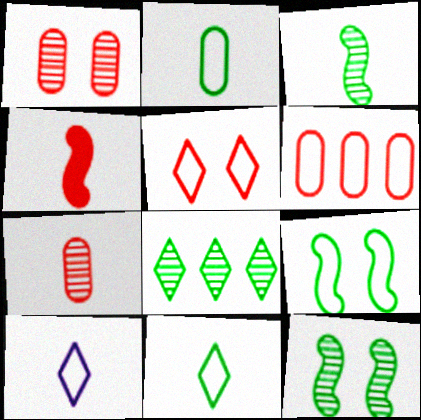[[6, 9, 10]]